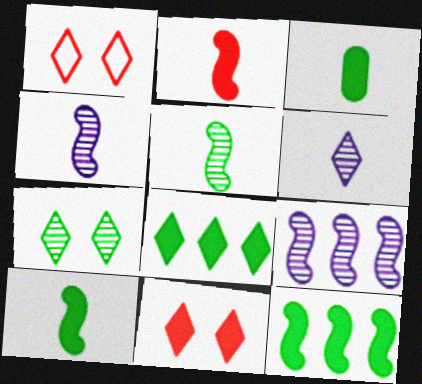[[1, 3, 9], 
[1, 6, 8]]